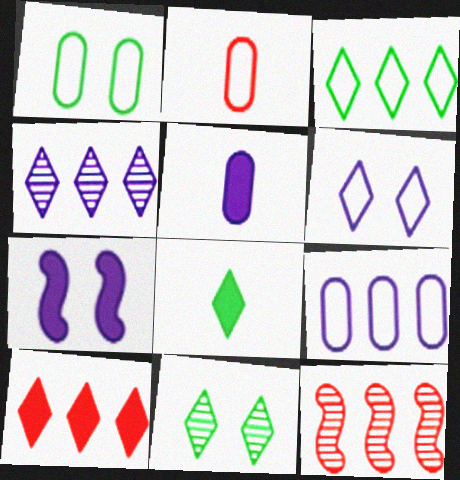[[1, 2, 9], 
[3, 4, 10], 
[3, 8, 11]]